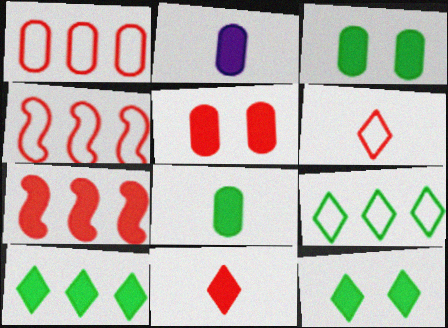[[2, 7, 12], 
[5, 7, 11]]